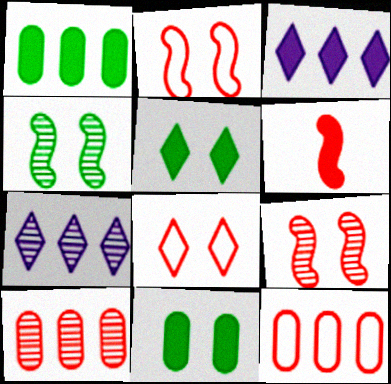[[3, 6, 11], 
[6, 8, 10]]